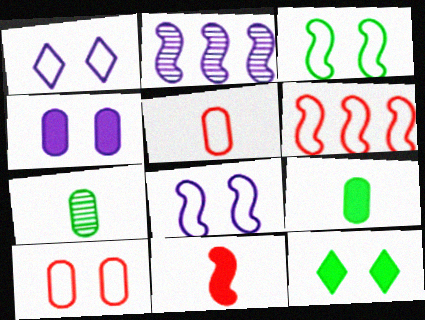[[1, 3, 10], 
[2, 3, 11], 
[2, 5, 12]]